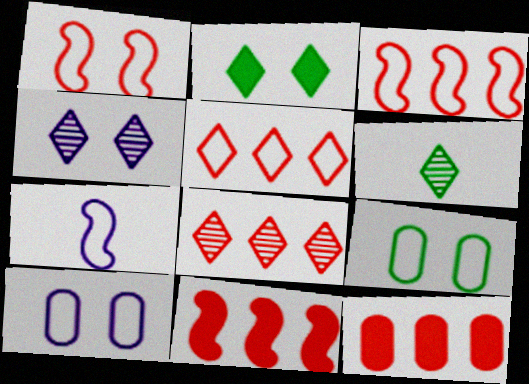[[3, 8, 12], 
[4, 6, 8], 
[5, 7, 9], 
[6, 10, 11]]